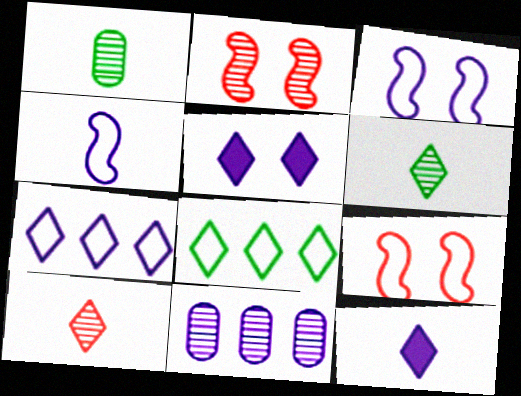[[2, 6, 11], 
[3, 11, 12], 
[4, 5, 11], 
[5, 8, 10]]